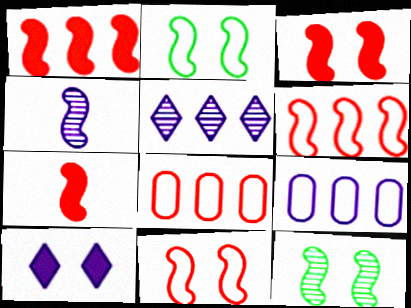[[1, 2, 4], 
[1, 3, 7], 
[4, 9, 10]]